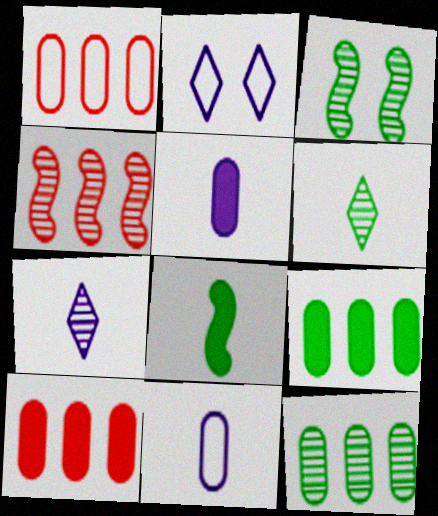[[3, 6, 12]]